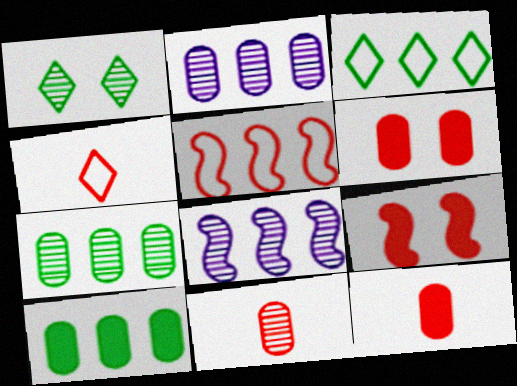[[1, 8, 11]]